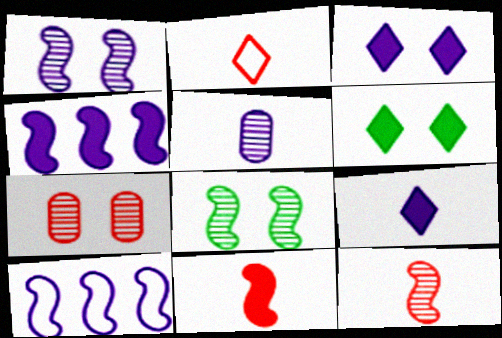[[3, 5, 10], 
[8, 10, 11]]